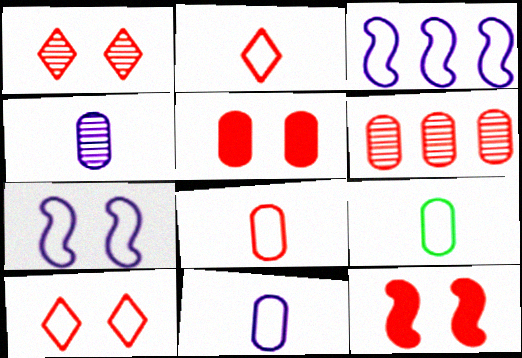[[2, 6, 12], 
[3, 9, 10], 
[5, 6, 8], 
[8, 9, 11]]